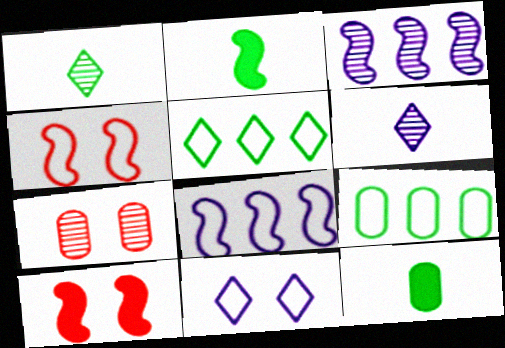[[1, 3, 7], 
[2, 3, 4], 
[6, 9, 10]]